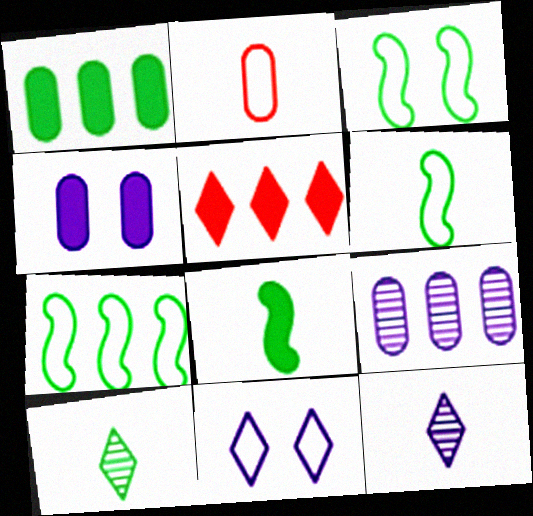[[1, 3, 10], 
[2, 7, 11], 
[2, 8, 12], 
[3, 6, 7], 
[4, 5, 8], 
[5, 7, 9], 
[5, 10, 11]]